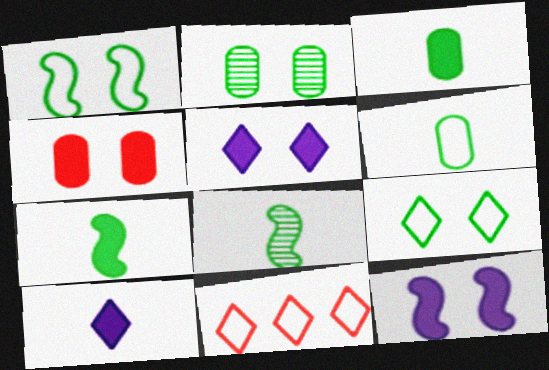[]